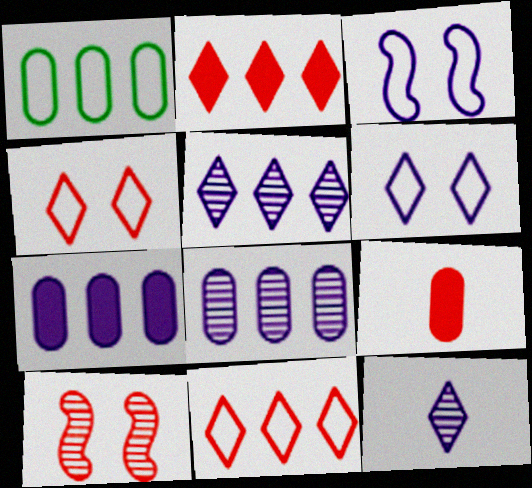[[3, 7, 12], 
[9, 10, 11]]